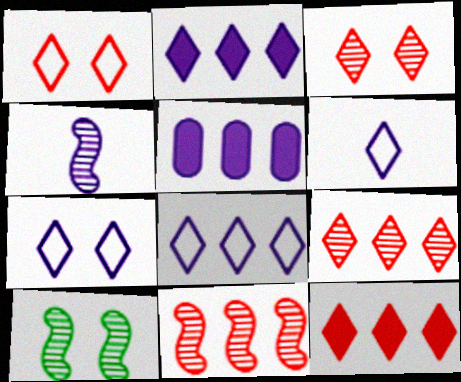[[4, 5, 7], 
[4, 10, 11], 
[6, 7, 8]]